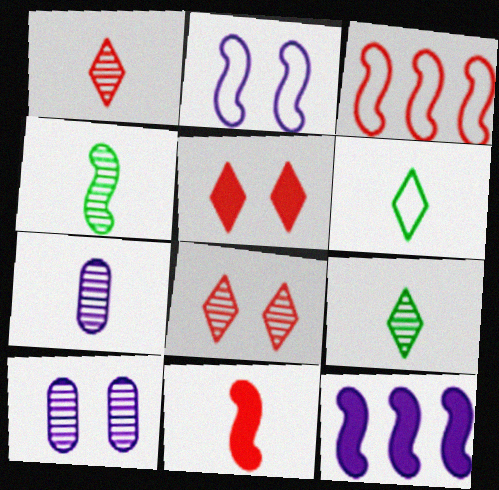[[1, 4, 7], 
[6, 7, 11]]